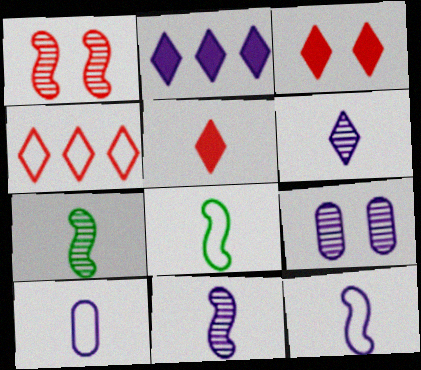[[2, 9, 12], 
[5, 7, 10]]